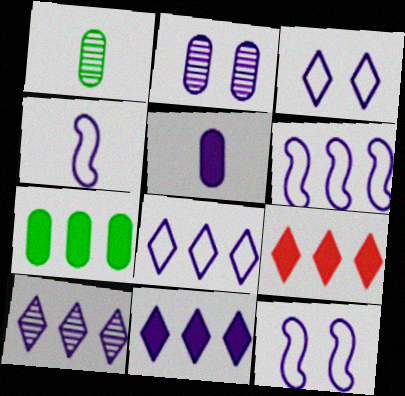[[1, 9, 12], 
[2, 4, 11], 
[4, 6, 12], 
[5, 10, 12], 
[8, 10, 11]]